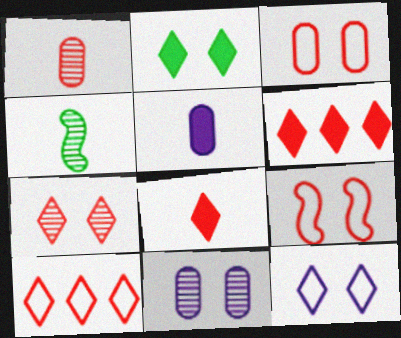[[1, 6, 9], 
[2, 7, 12], 
[2, 9, 11], 
[7, 8, 10]]